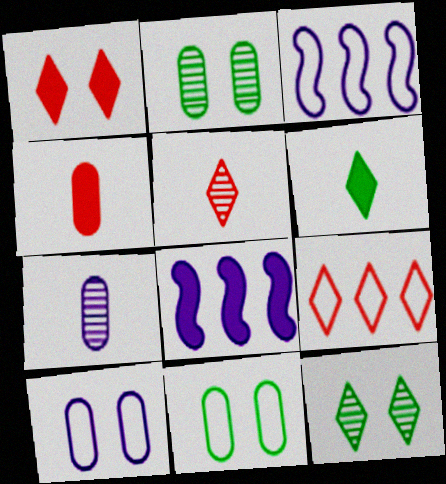[[1, 5, 9], 
[3, 4, 12], 
[5, 8, 11]]